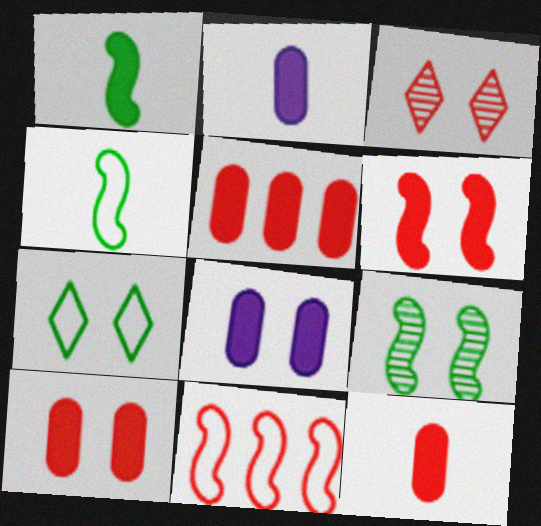[[3, 11, 12], 
[5, 10, 12]]